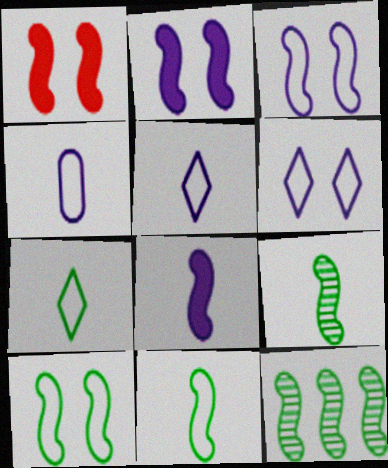[]